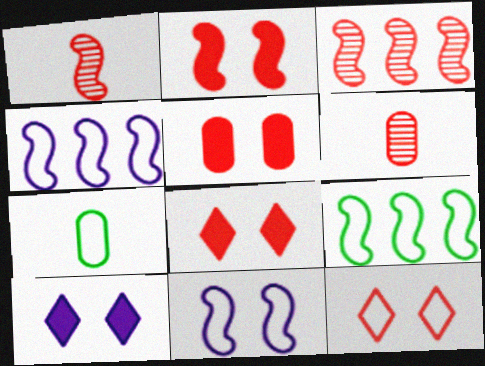[[2, 5, 8], 
[3, 7, 10], 
[4, 7, 12], 
[6, 9, 10]]